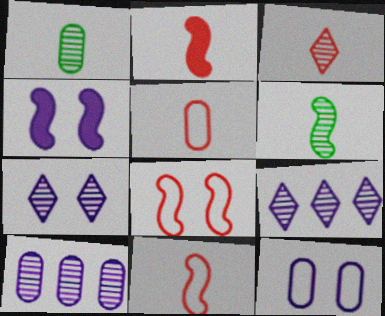[[2, 3, 5], 
[4, 7, 12]]